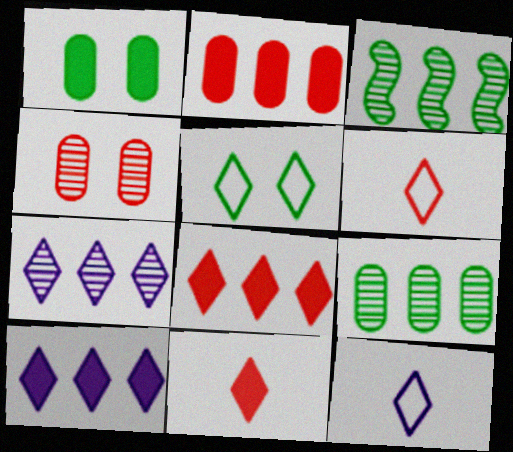[[5, 7, 11]]